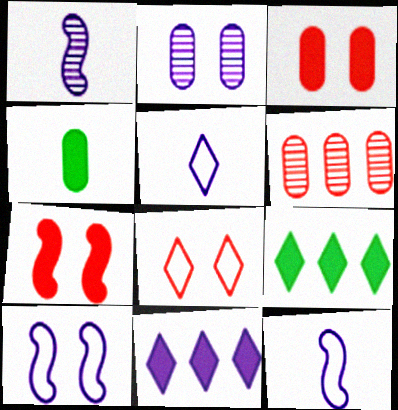[[2, 11, 12], 
[4, 7, 11]]